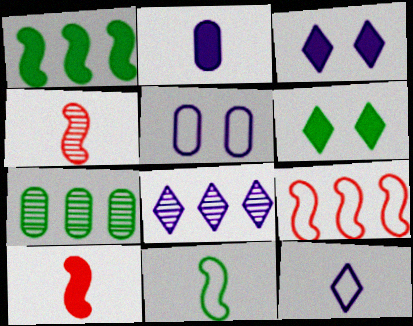[[3, 8, 12], 
[6, 7, 11]]